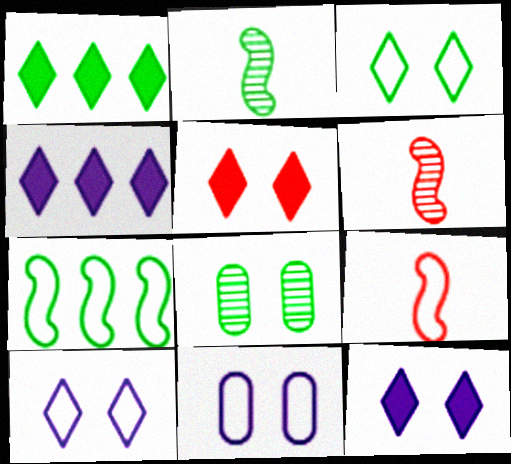[[1, 6, 11], 
[4, 8, 9]]